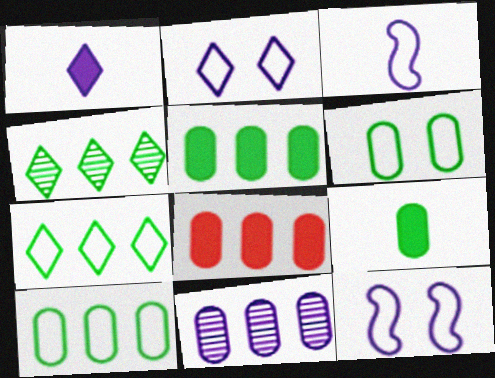[[1, 11, 12], 
[8, 10, 11]]